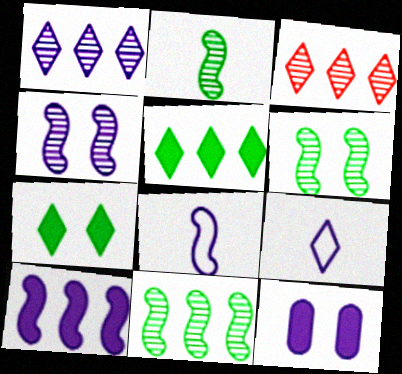[[1, 8, 12], 
[2, 6, 11], 
[3, 7, 9], 
[4, 8, 10]]